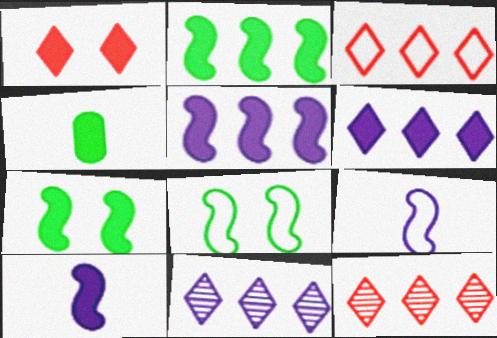[[1, 4, 5]]